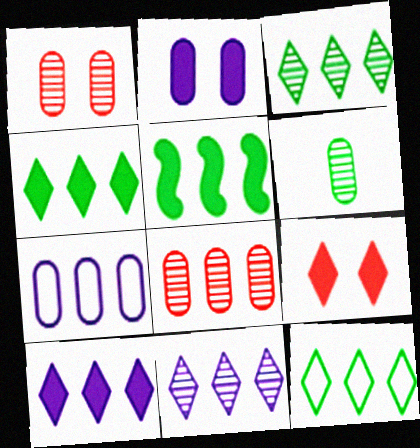[[3, 4, 12]]